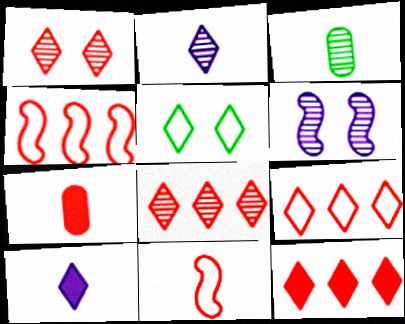[[1, 4, 7], 
[2, 5, 12], 
[3, 6, 8], 
[3, 10, 11], 
[5, 8, 10], 
[8, 9, 12]]